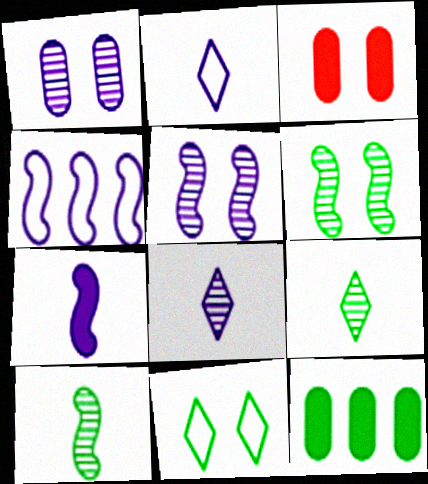[[3, 4, 9], 
[3, 5, 11], 
[4, 5, 7], 
[10, 11, 12]]